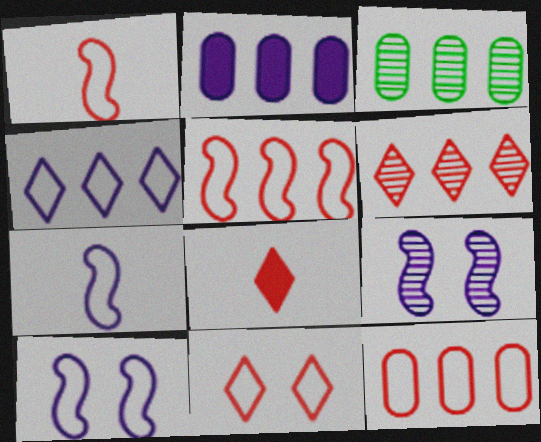[[1, 11, 12], 
[2, 3, 12], 
[3, 8, 10], 
[6, 8, 11]]